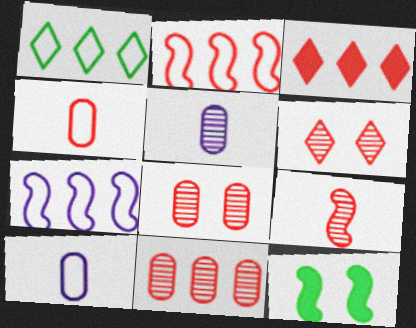[[2, 3, 11], 
[6, 9, 11], 
[7, 9, 12]]